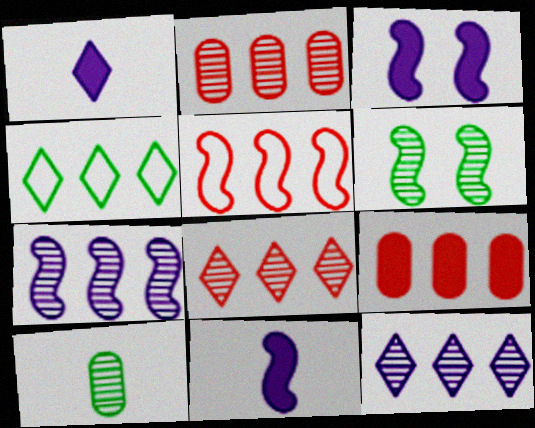[[4, 7, 9], 
[5, 6, 11], 
[5, 8, 9]]